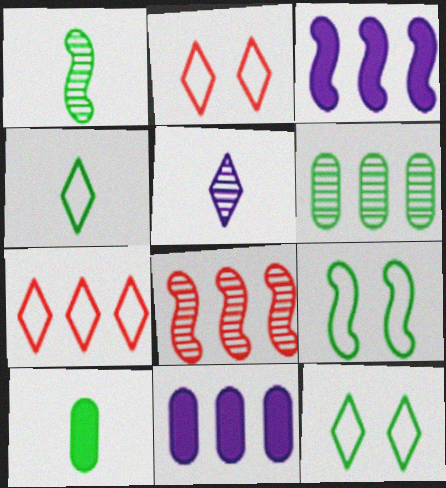[[1, 2, 11], 
[1, 4, 10], 
[3, 6, 7]]